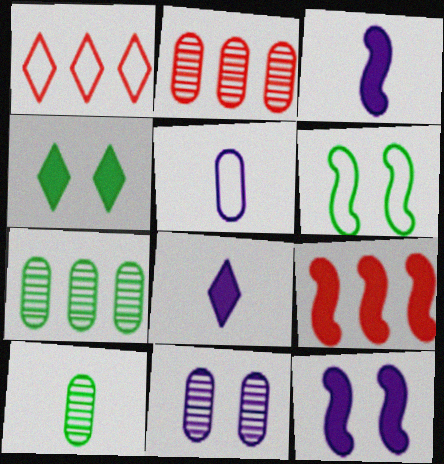[[1, 2, 9], 
[1, 5, 6], 
[1, 10, 12], 
[2, 6, 8], 
[2, 10, 11]]